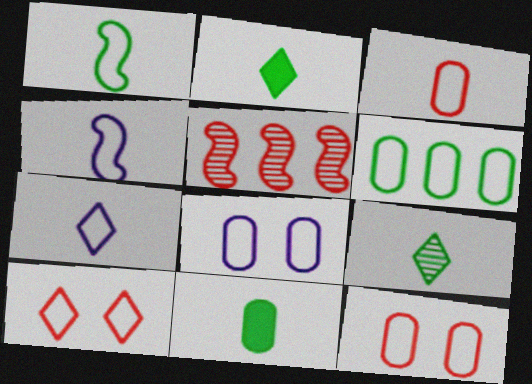[[1, 3, 7], 
[1, 9, 11], 
[2, 5, 8], 
[3, 6, 8], 
[4, 6, 10]]